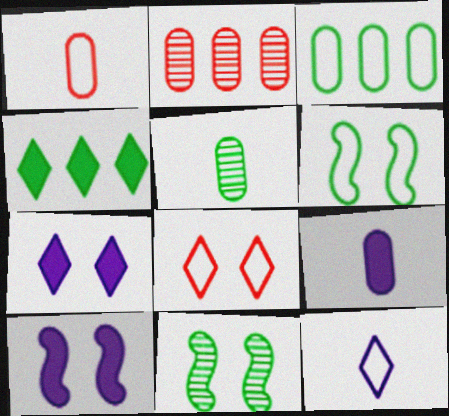[[1, 5, 9], 
[4, 5, 6]]